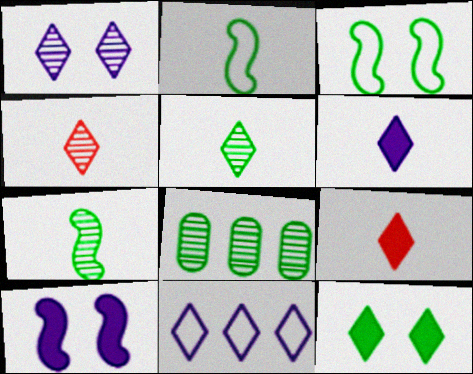[[1, 6, 11], 
[2, 8, 12], 
[4, 11, 12]]